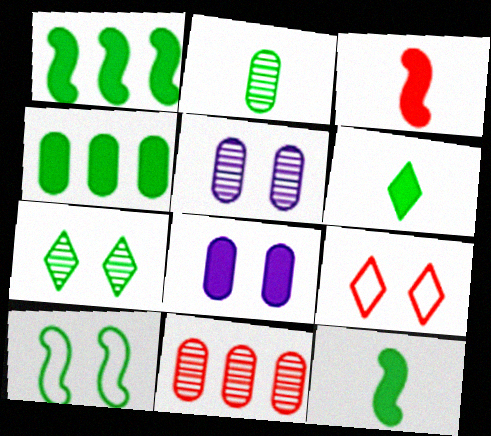[[2, 5, 11], 
[3, 9, 11]]